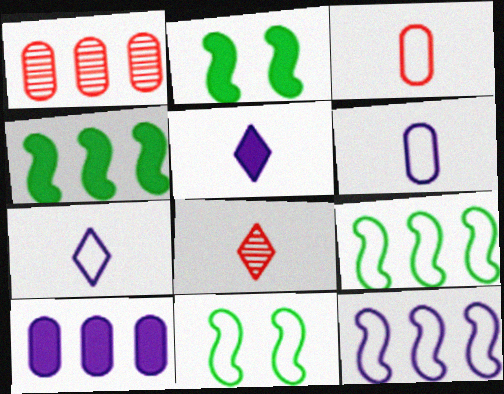[[1, 2, 7], 
[1, 5, 11], 
[8, 10, 11]]